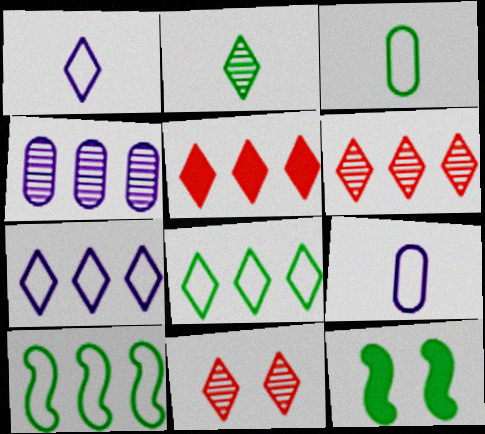[[4, 5, 10], 
[6, 9, 12]]